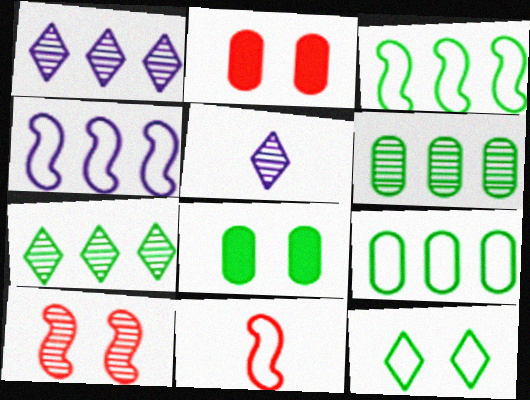[[1, 8, 11], 
[2, 3, 5], 
[5, 6, 10]]